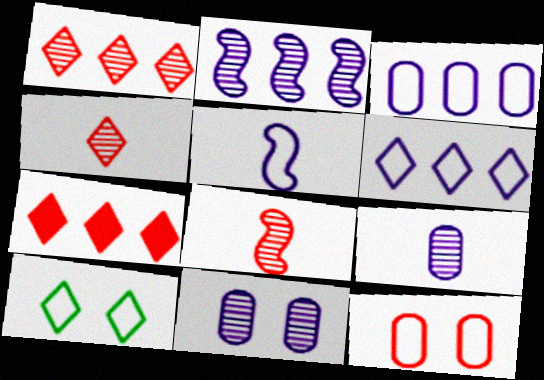[[7, 8, 12]]